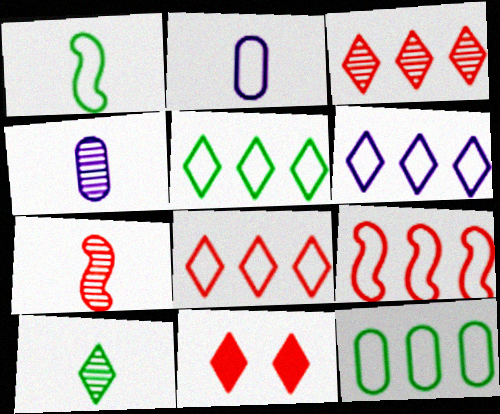[[4, 7, 10], 
[5, 6, 8], 
[6, 9, 12], 
[6, 10, 11]]